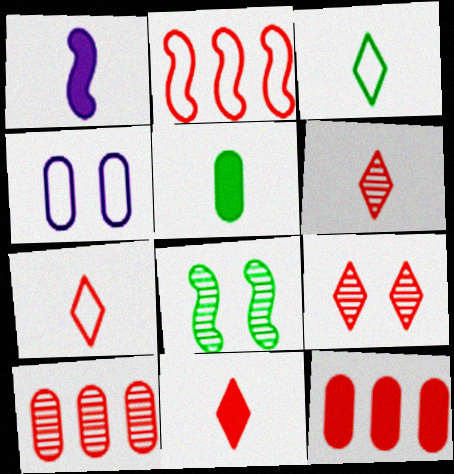[[1, 2, 8], 
[1, 5, 11], 
[2, 3, 4], 
[4, 5, 10], 
[6, 7, 11]]